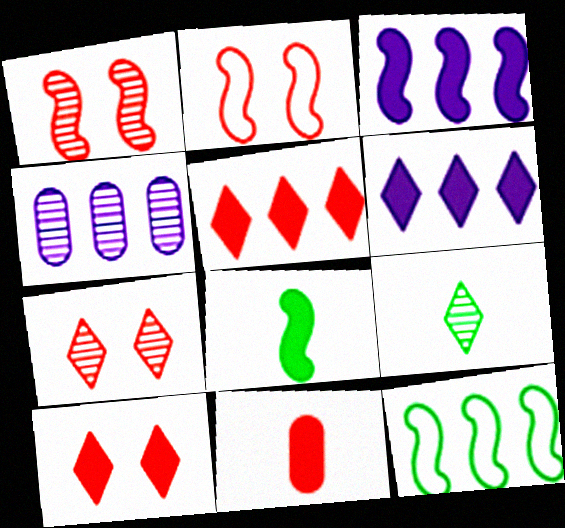[[1, 4, 9], 
[4, 5, 12]]